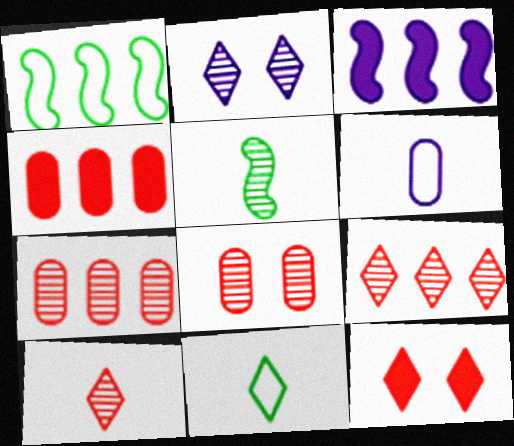[[2, 3, 6], 
[2, 5, 7], 
[3, 8, 11]]